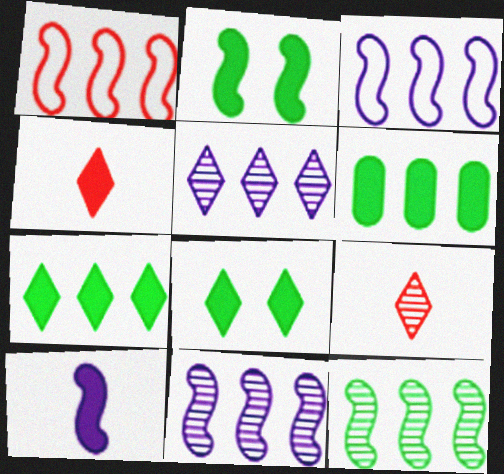[[1, 5, 6]]